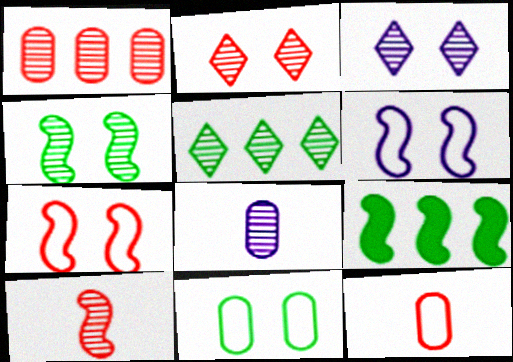[[1, 2, 10], 
[3, 9, 12], 
[6, 9, 10]]